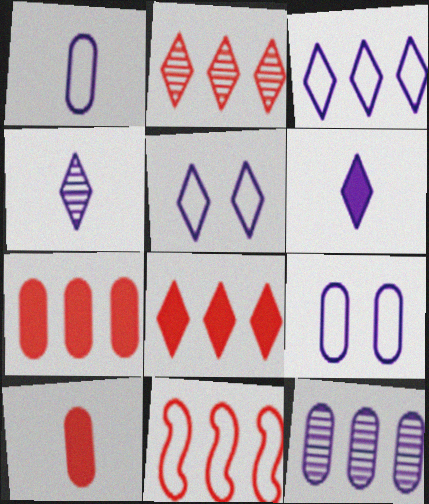[[2, 7, 11]]